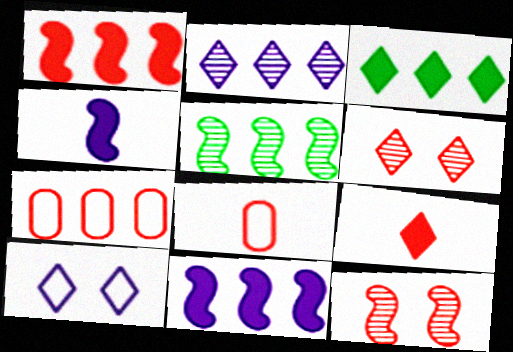[[1, 6, 8], 
[7, 9, 12]]